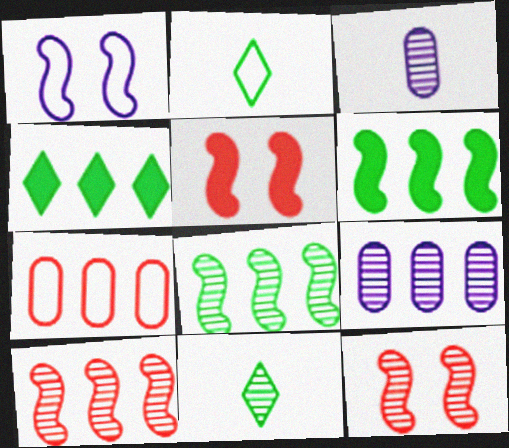[[1, 2, 7], 
[2, 5, 9], 
[9, 11, 12]]